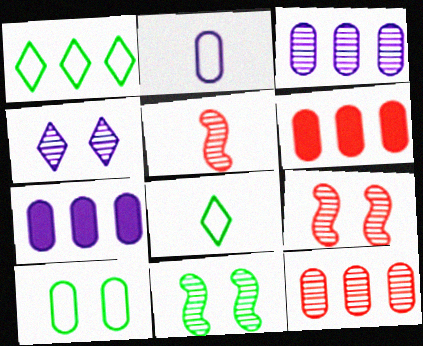[[7, 8, 9]]